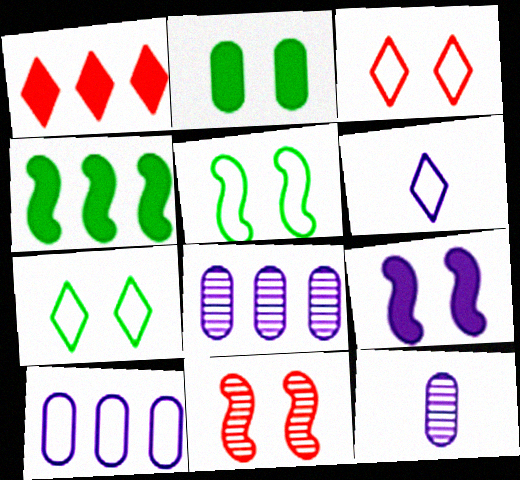[[1, 5, 12], 
[3, 4, 12], 
[5, 9, 11], 
[6, 8, 9]]